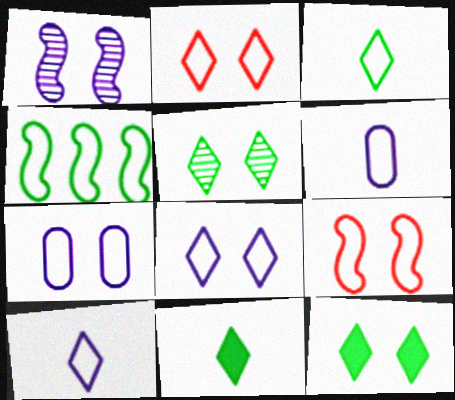[[2, 4, 6]]